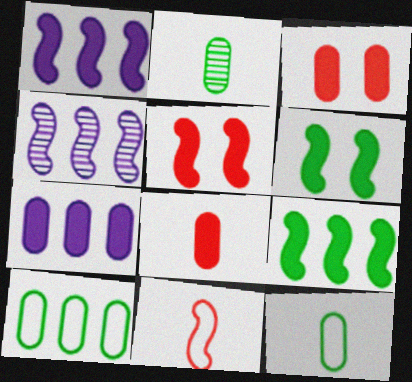[[4, 6, 11]]